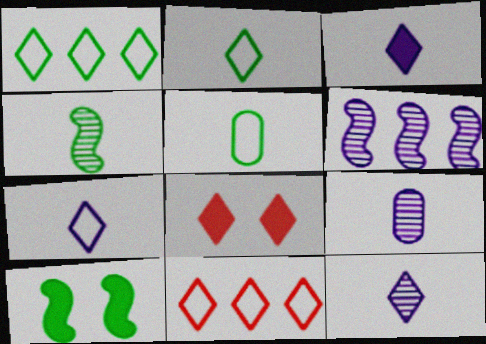[[1, 8, 12], 
[3, 7, 12], 
[5, 6, 8], 
[9, 10, 11]]